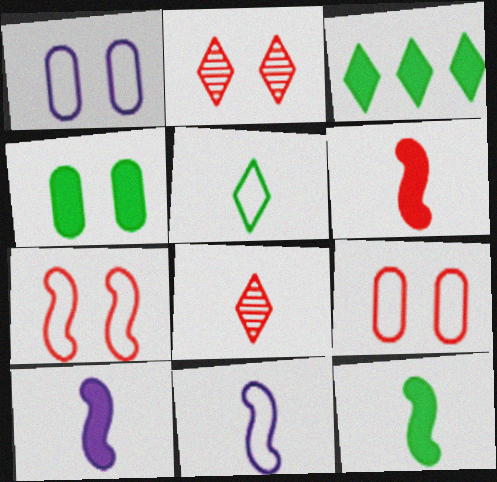[[3, 4, 12], 
[6, 10, 12]]